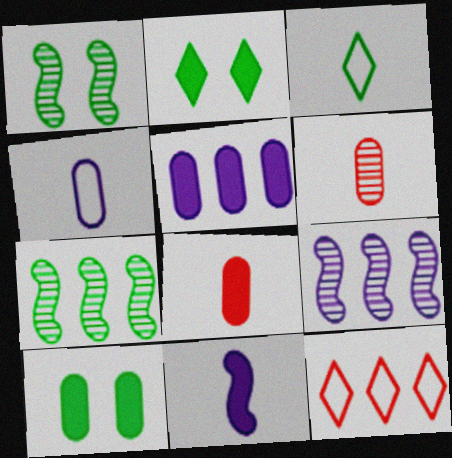[[3, 6, 11], 
[3, 7, 10], 
[5, 7, 12], 
[5, 8, 10]]